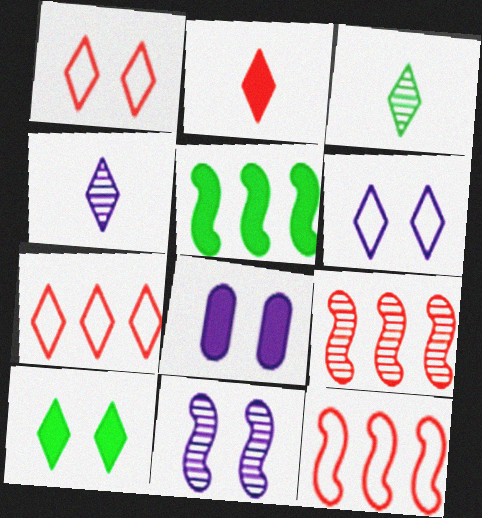[[2, 5, 8], 
[3, 8, 12], 
[4, 7, 10], 
[6, 8, 11]]